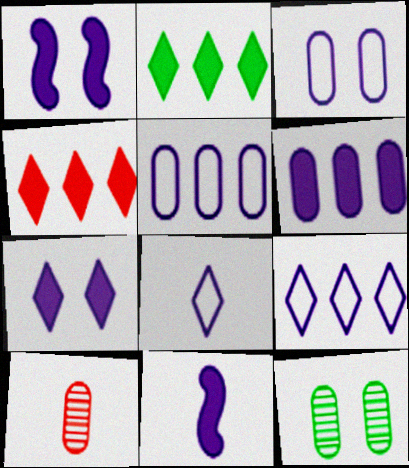[[6, 7, 11]]